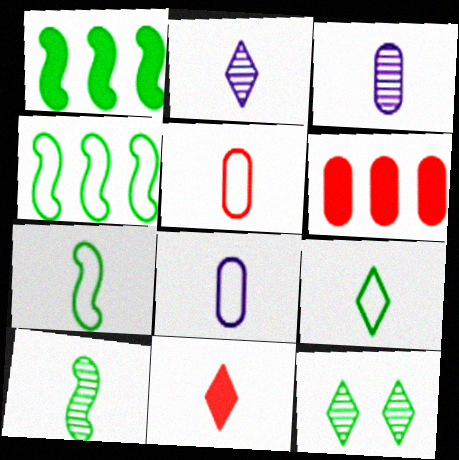[[2, 9, 11], 
[3, 7, 11], 
[8, 10, 11]]